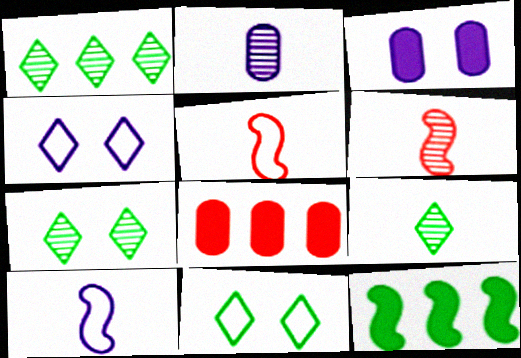[[1, 3, 5], 
[1, 7, 9], 
[2, 6, 9], 
[7, 8, 10]]